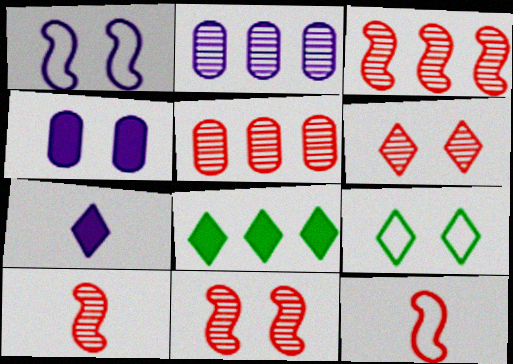[[1, 2, 7], 
[3, 10, 11], 
[4, 9, 11], 
[5, 6, 10]]